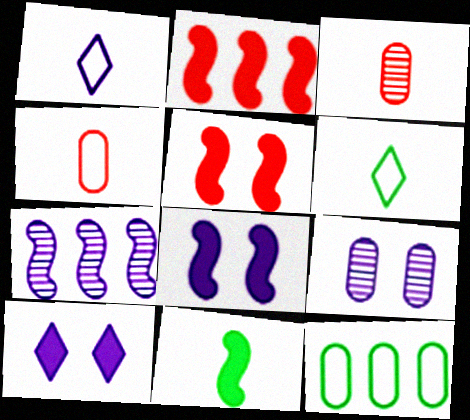[[1, 3, 11], 
[2, 6, 9], 
[2, 8, 11]]